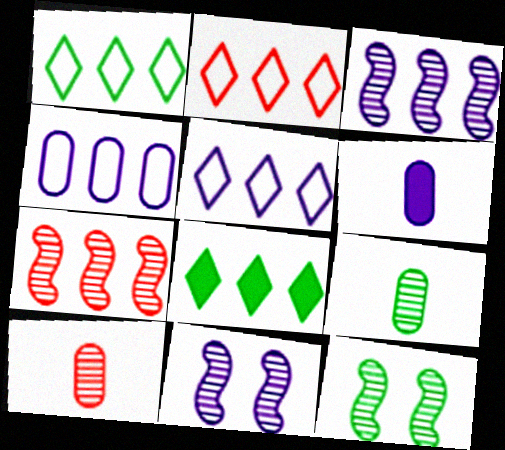[[1, 2, 5], 
[2, 6, 12], 
[4, 7, 8], 
[5, 6, 11]]